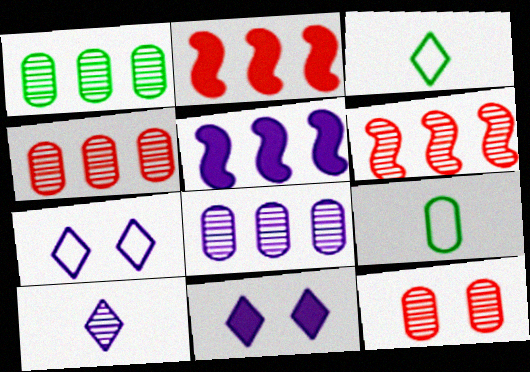[[1, 4, 8], 
[3, 5, 12], 
[6, 9, 11]]